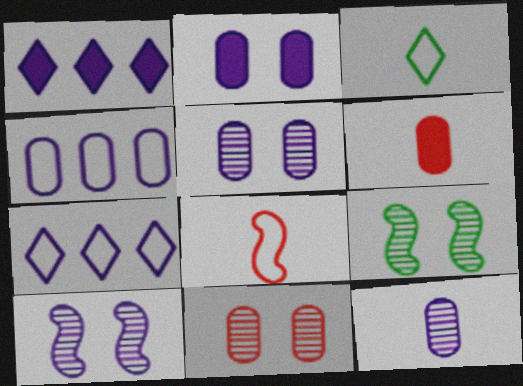[[2, 4, 12], 
[6, 7, 9]]